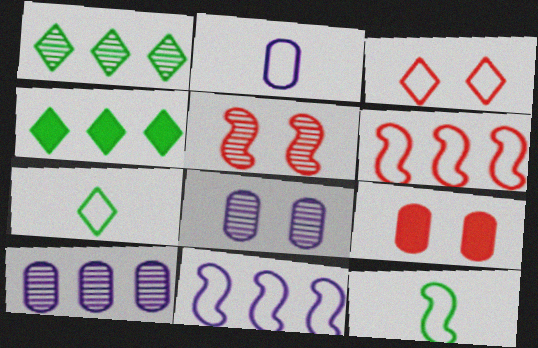[[2, 4, 5], 
[3, 5, 9], 
[4, 6, 10]]